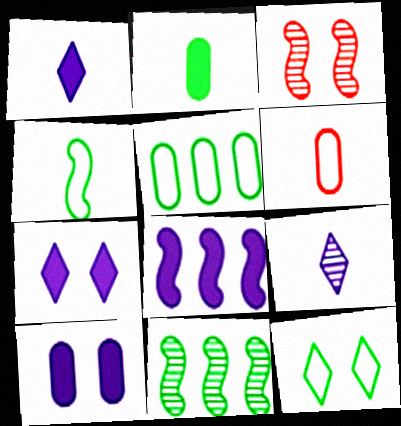[[1, 3, 5], 
[1, 8, 10], 
[2, 11, 12], 
[3, 4, 8], 
[3, 10, 12], 
[4, 5, 12], 
[6, 7, 11]]